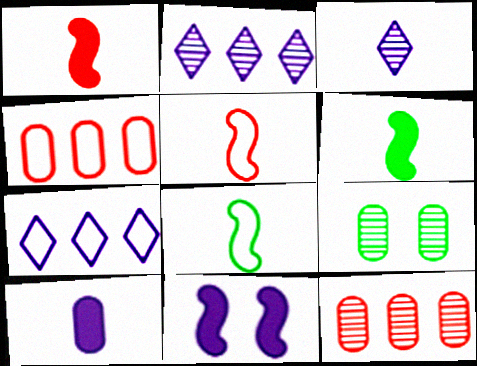[[1, 7, 9], 
[4, 9, 10]]